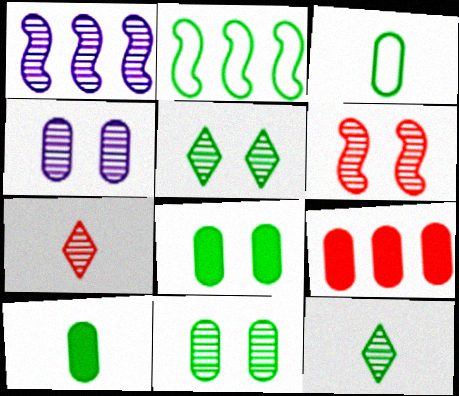[[1, 7, 11], 
[2, 5, 10], 
[2, 8, 12], 
[3, 4, 9], 
[4, 5, 6]]